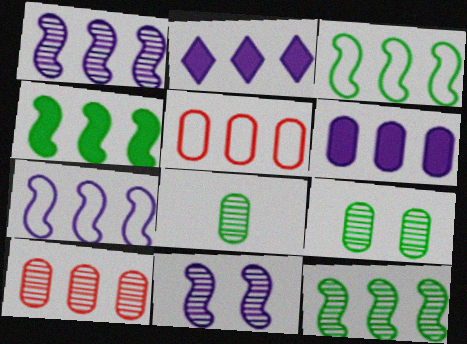[[2, 3, 10], 
[2, 5, 12], 
[3, 4, 12]]